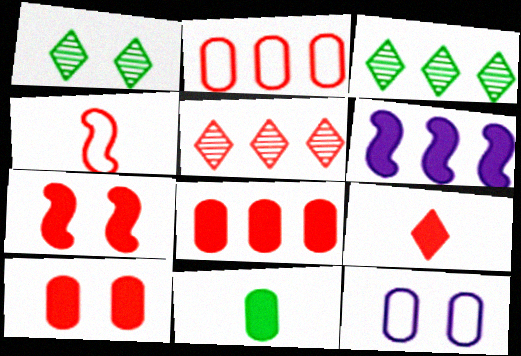[[1, 7, 12], 
[2, 3, 6], 
[4, 5, 10], 
[7, 8, 9]]